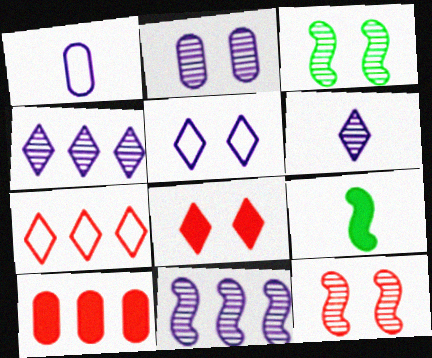[[2, 6, 11], 
[2, 7, 9]]